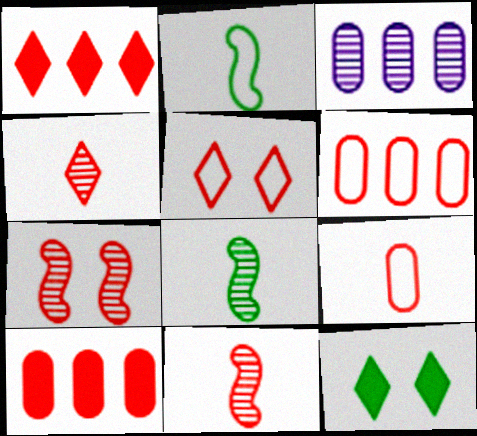[[1, 4, 5], 
[1, 7, 9], 
[5, 10, 11]]